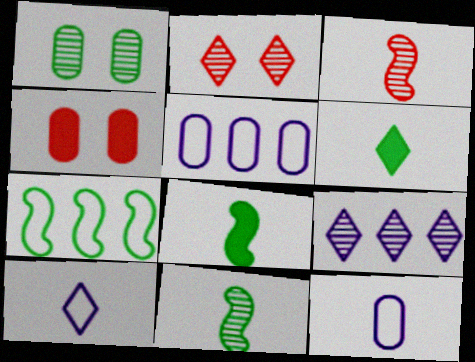[[1, 3, 9], 
[1, 6, 7], 
[2, 5, 8], 
[3, 6, 12]]